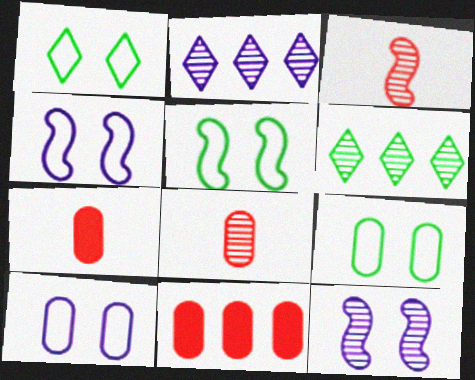[[1, 5, 9], 
[2, 5, 7], 
[4, 6, 7], 
[6, 8, 12]]